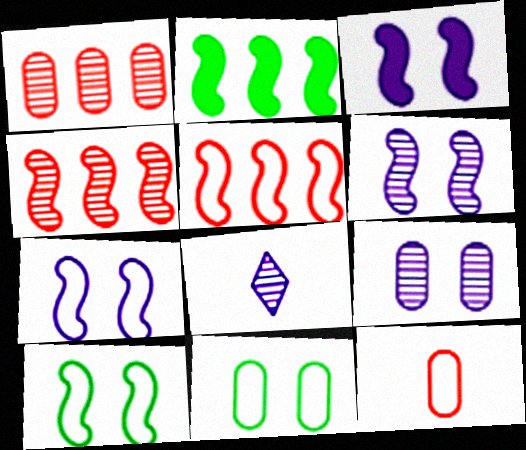[[3, 6, 7]]